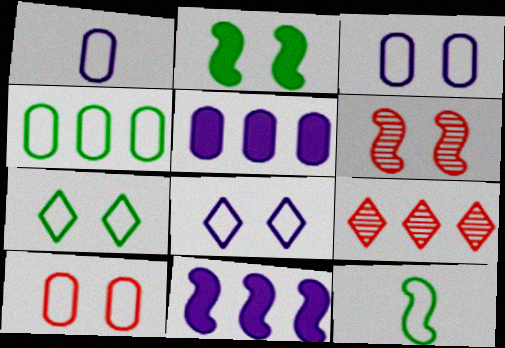[[1, 2, 9], 
[1, 4, 10], 
[4, 7, 12], 
[4, 9, 11], 
[6, 11, 12]]